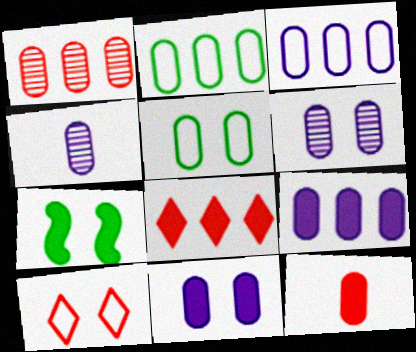[[1, 2, 9], 
[2, 6, 12], 
[3, 4, 11], 
[6, 7, 10]]